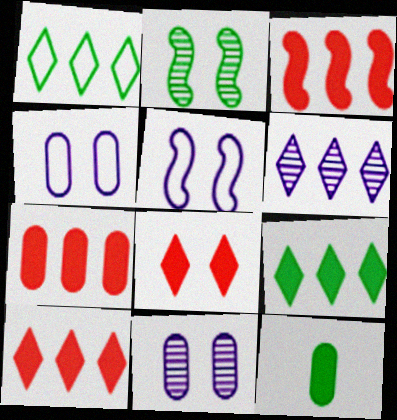[[1, 2, 12], 
[1, 6, 10], 
[2, 4, 8], 
[3, 7, 10]]